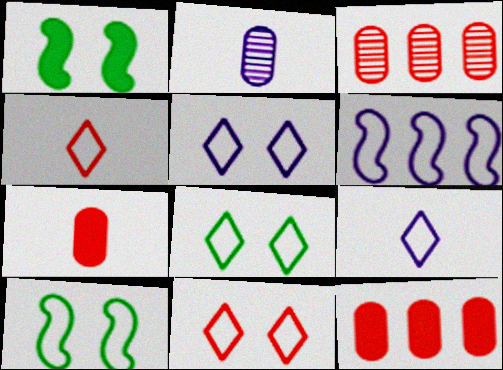[[1, 3, 9], 
[5, 8, 11]]